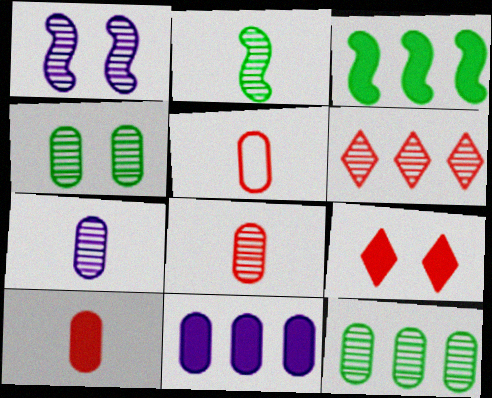[[4, 5, 11], 
[5, 8, 10]]